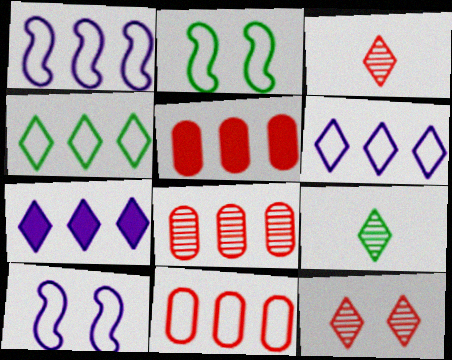[[1, 4, 11], 
[5, 8, 11], 
[5, 9, 10]]